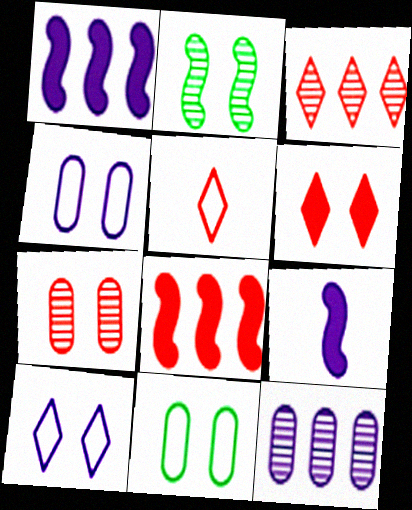[[2, 4, 6], 
[3, 5, 6], 
[3, 9, 11], 
[5, 7, 8], 
[9, 10, 12]]